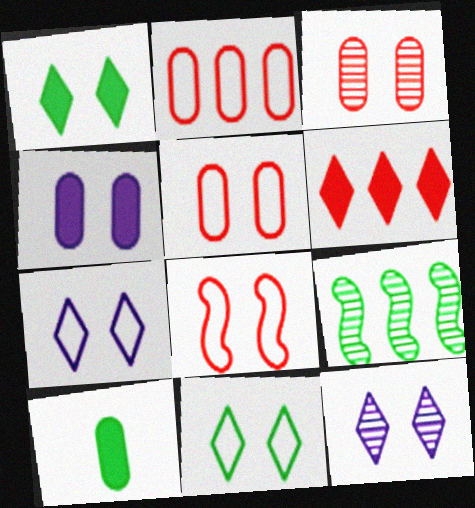[[9, 10, 11]]